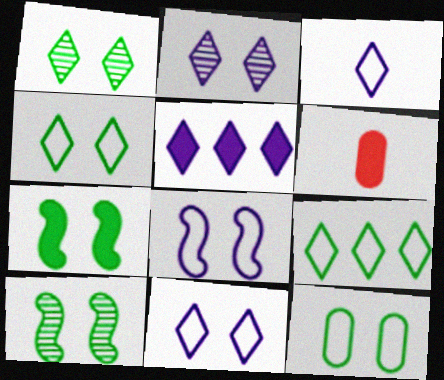[[1, 7, 12], 
[2, 3, 5], 
[5, 6, 7]]